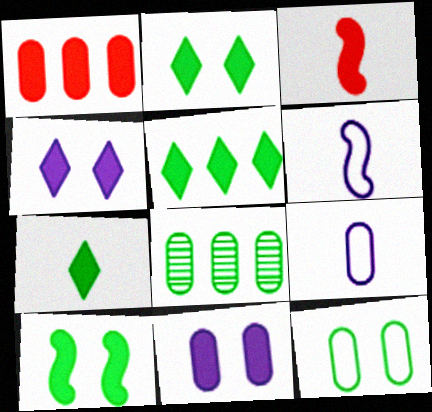[[2, 5, 7], 
[3, 5, 11]]